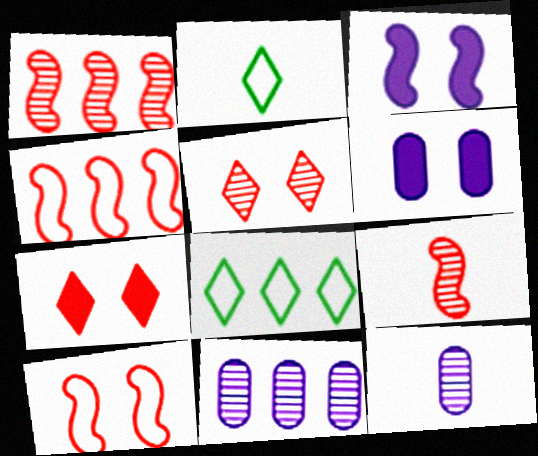[[1, 2, 6], 
[6, 8, 9]]